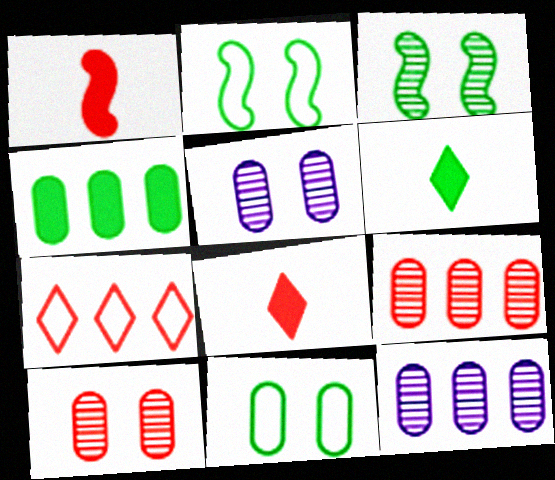[[1, 7, 10], 
[2, 8, 12]]